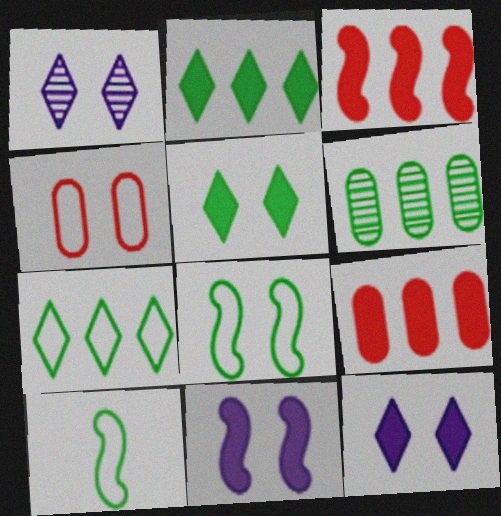[[1, 9, 10], 
[5, 6, 10]]